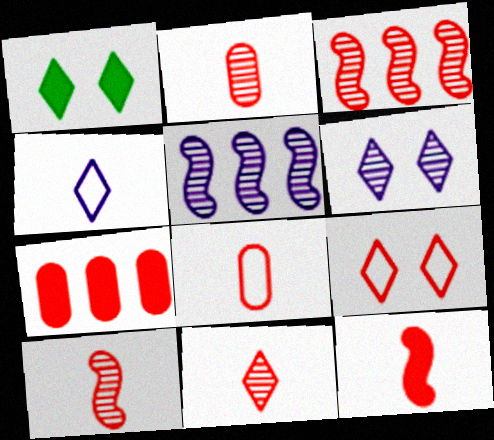[[1, 5, 8], 
[1, 6, 9], 
[2, 10, 11], 
[7, 9, 10], 
[8, 11, 12]]